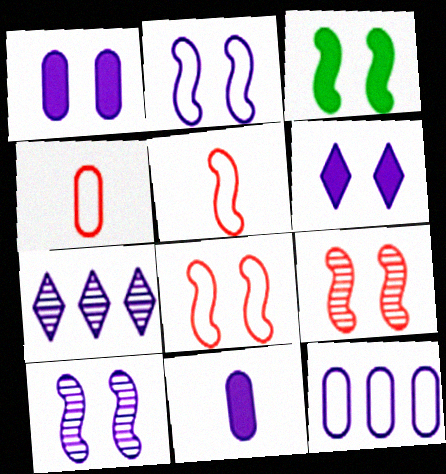[[2, 3, 9], 
[2, 7, 11], 
[3, 4, 7], 
[3, 8, 10]]